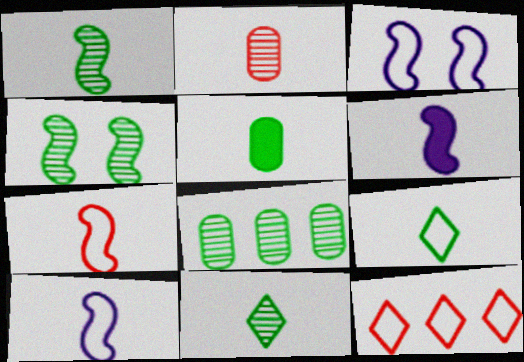[[1, 5, 9], 
[1, 6, 7], 
[2, 6, 9], 
[4, 8, 11]]